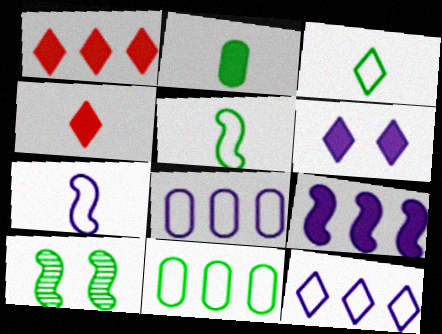[[4, 8, 10]]